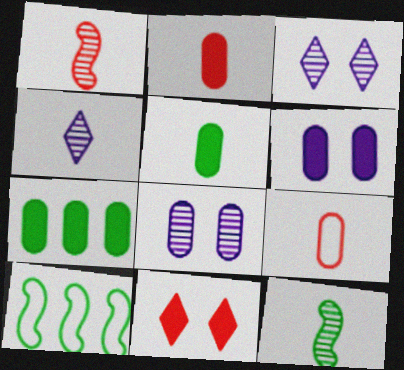[[2, 3, 10], 
[2, 6, 7], 
[7, 8, 9]]